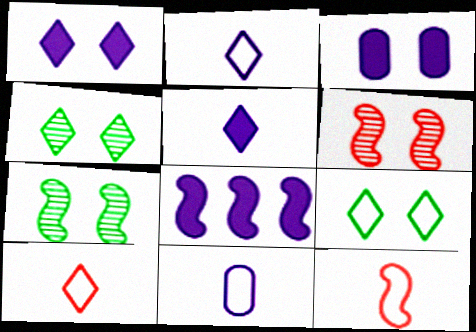[[3, 5, 8], 
[3, 6, 9], 
[7, 8, 12]]